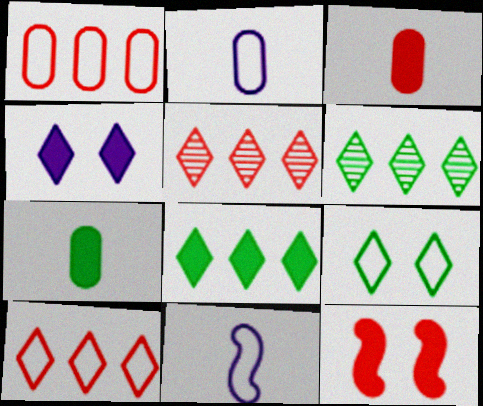[[1, 9, 11], 
[2, 6, 12]]